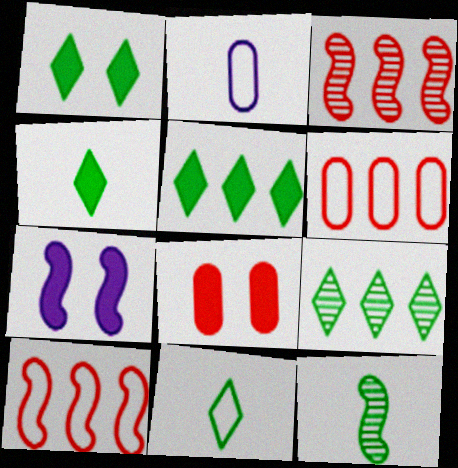[[1, 2, 3], 
[1, 4, 5], 
[1, 7, 8], 
[1, 9, 11], 
[7, 10, 12]]